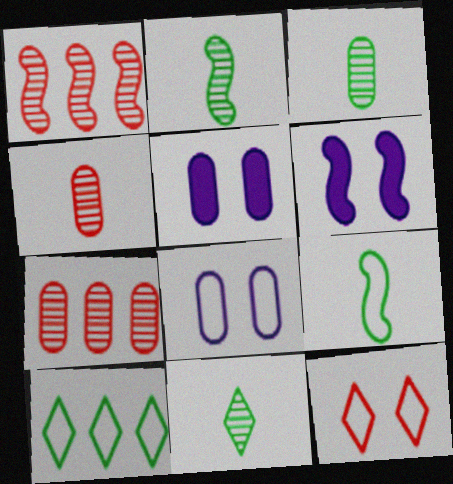[[1, 6, 9], 
[2, 3, 11], 
[4, 6, 10]]